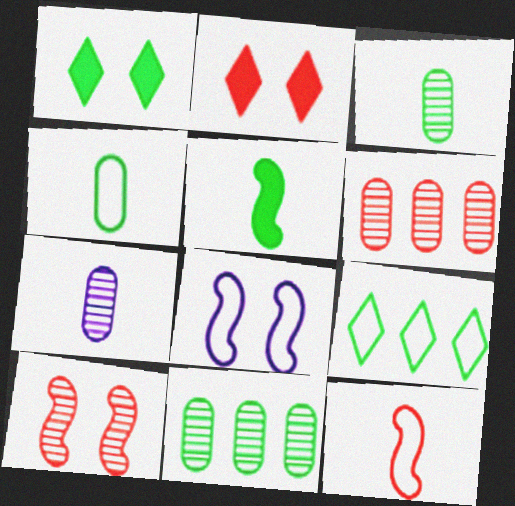[[2, 6, 12]]